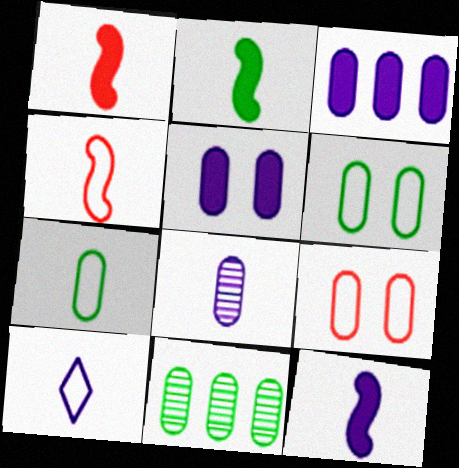[[1, 2, 12], 
[4, 7, 10], 
[8, 10, 12]]